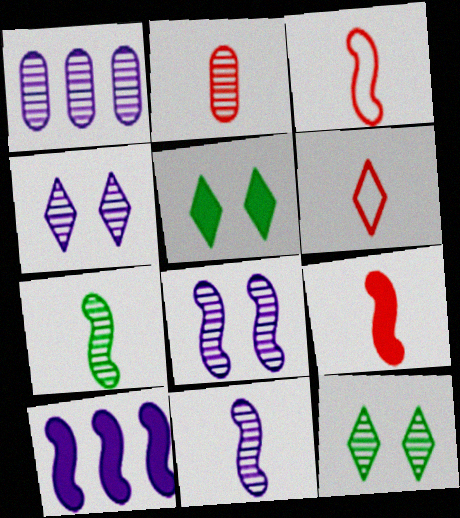[[1, 3, 5], 
[1, 4, 11], 
[2, 6, 9]]